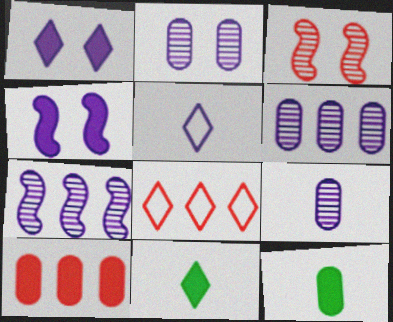[[2, 6, 9], 
[4, 5, 6], 
[4, 10, 11]]